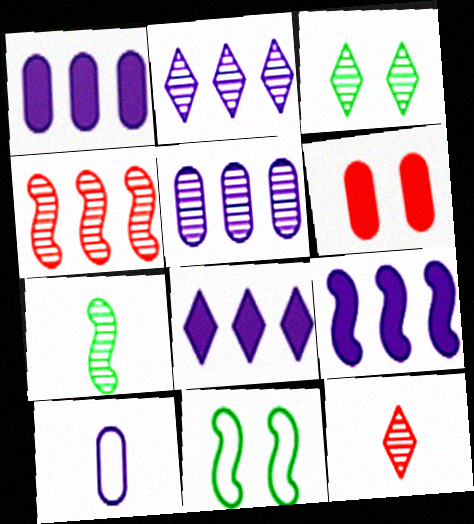[[1, 8, 9], 
[1, 11, 12], 
[2, 3, 12]]